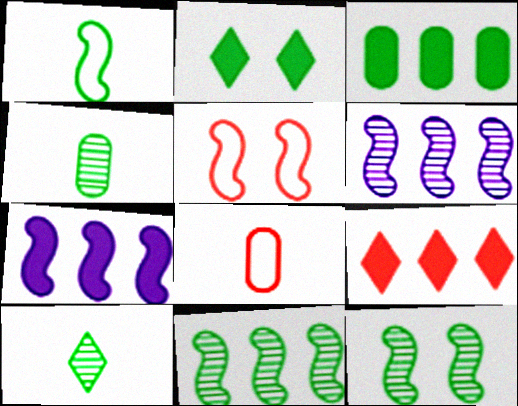[[2, 6, 8], 
[3, 7, 9]]